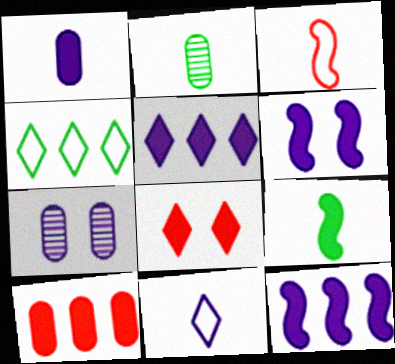[[1, 5, 6], 
[7, 11, 12]]